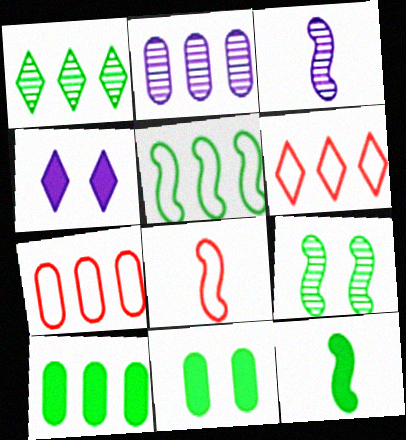[[1, 5, 10], 
[2, 7, 10], 
[3, 6, 11], 
[3, 8, 12], 
[5, 9, 12]]